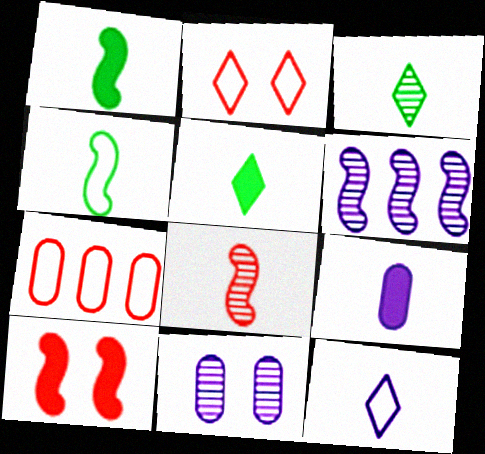[[4, 6, 10]]